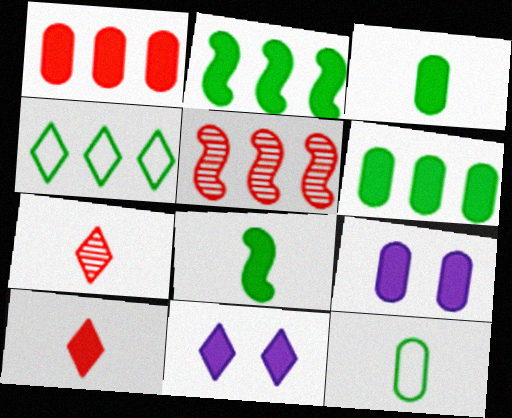[[1, 3, 9], 
[1, 8, 11], 
[2, 9, 10], 
[4, 7, 11], 
[5, 11, 12]]